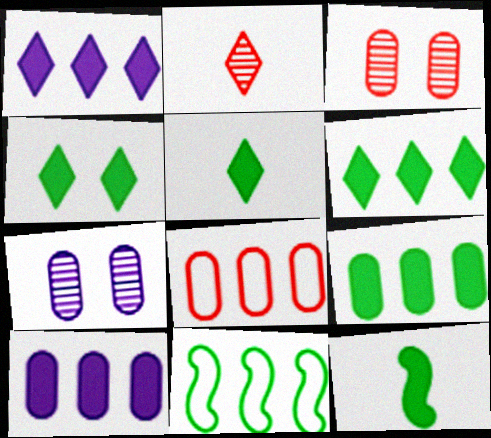[[4, 5, 6], 
[4, 9, 12]]